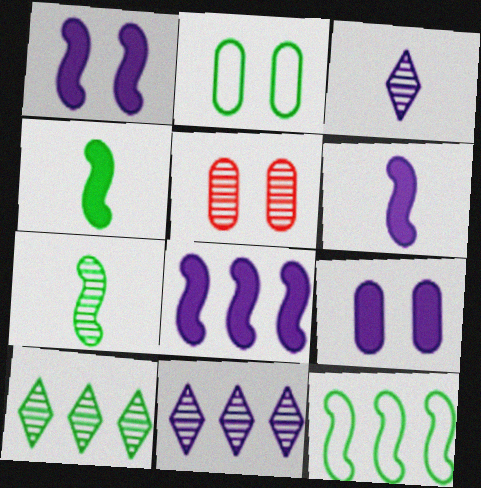[[1, 6, 8], 
[2, 4, 10], 
[2, 5, 9], 
[5, 7, 11]]